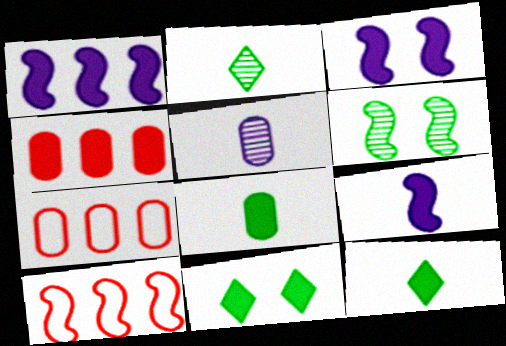[[1, 3, 9], 
[2, 3, 7], 
[3, 4, 12], 
[4, 9, 11], 
[5, 10, 11], 
[6, 9, 10]]